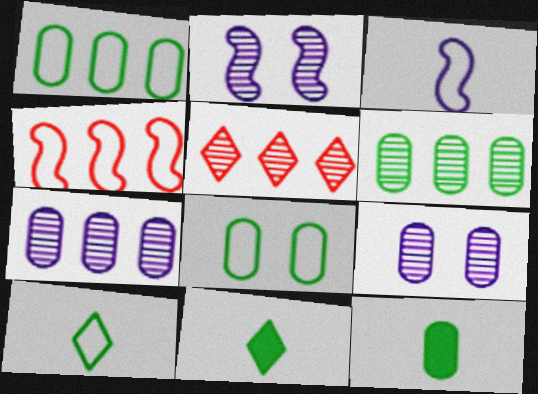[[4, 9, 11], 
[6, 8, 12]]